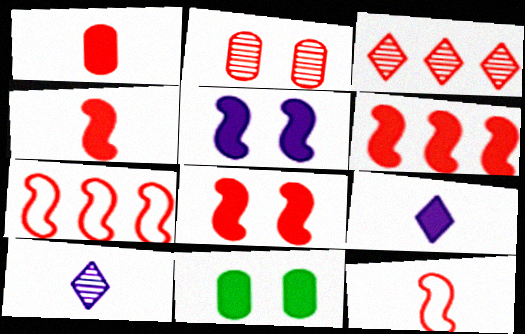[[4, 6, 8], 
[6, 9, 11], 
[7, 10, 11]]